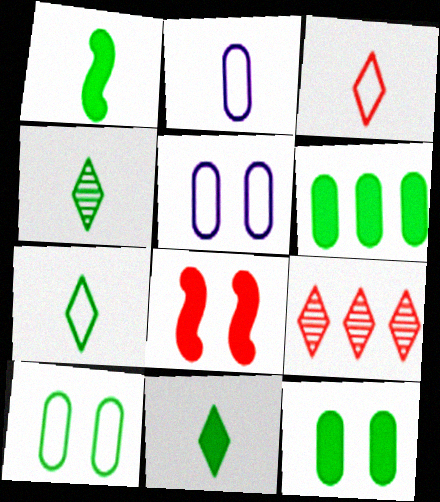[[1, 5, 9], 
[4, 7, 11]]